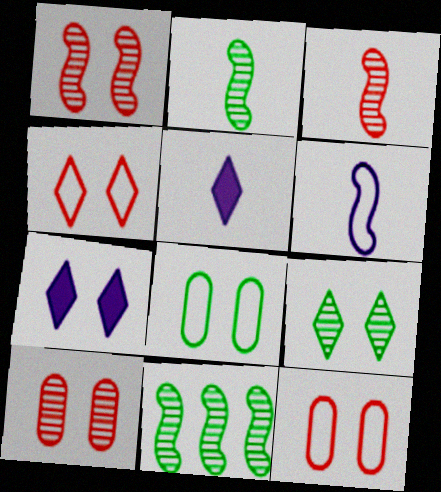[[1, 7, 8], 
[4, 7, 9], 
[5, 11, 12]]